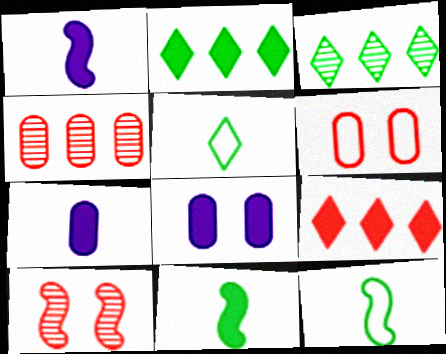[[1, 3, 6], 
[8, 9, 11]]